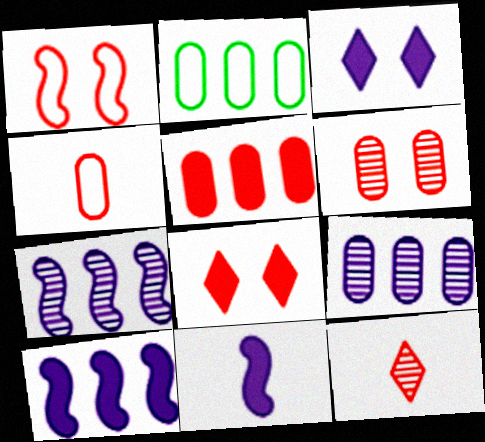[[1, 5, 12], 
[1, 6, 8], 
[2, 5, 9], 
[4, 5, 6]]